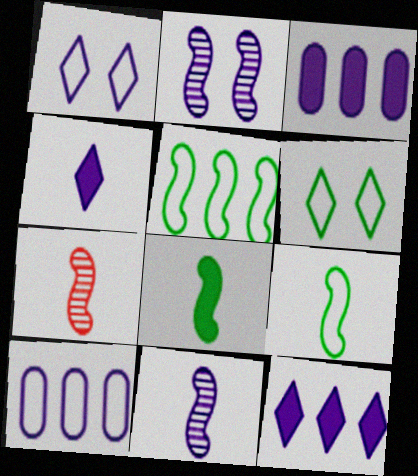[[1, 3, 11], 
[2, 4, 10], 
[3, 6, 7]]